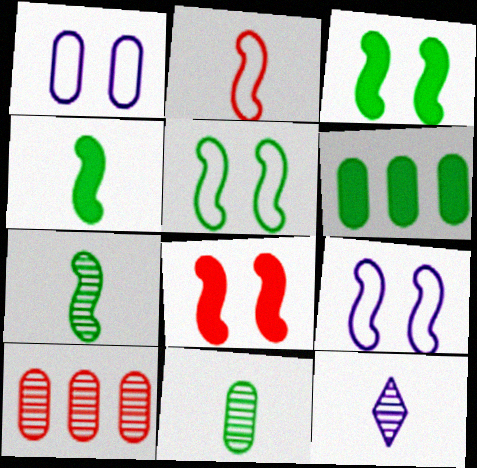[]